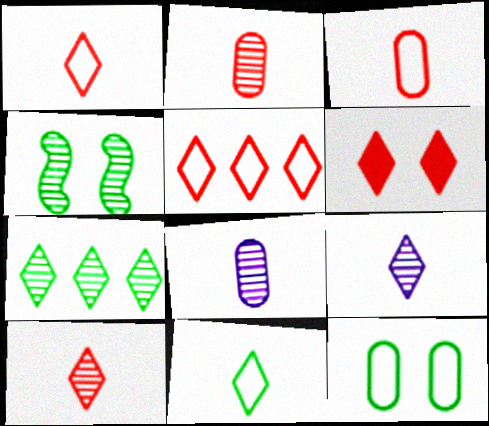[[5, 6, 10]]